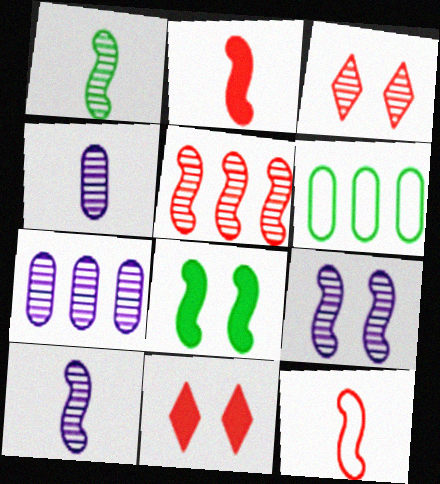[[1, 3, 7], 
[1, 5, 9], 
[6, 10, 11]]